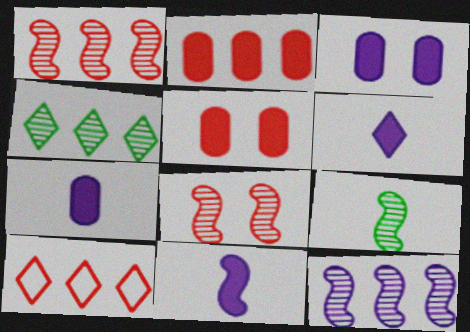[[1, 2, 10], 
[3, 9, 10], 
[6, 7, 11], 
[8, 9, 12]]